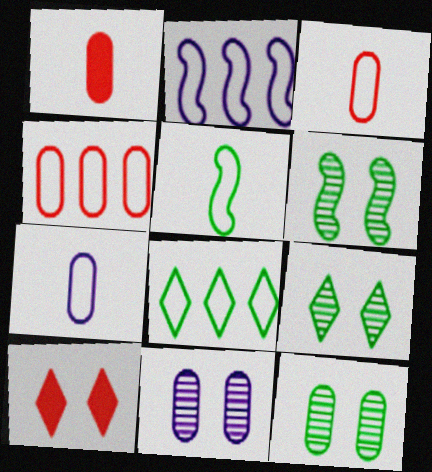[[1, 2, 9], 
[2, 4, 8], 
[6, 9, 12]]